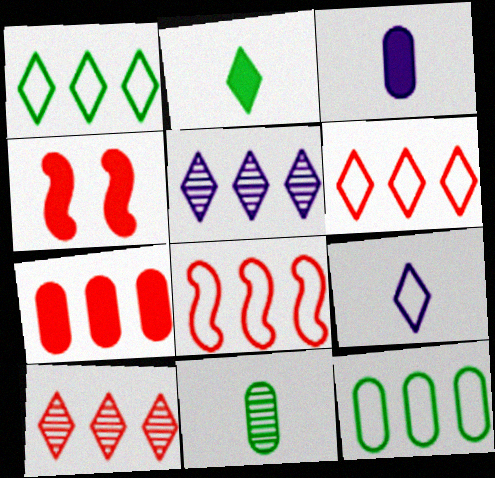[[7, 8, 10]]